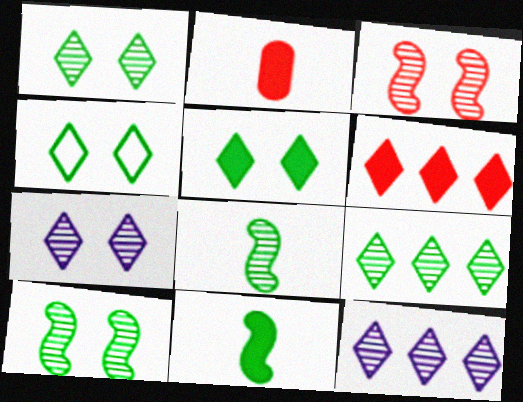[[1, 4, 5]]